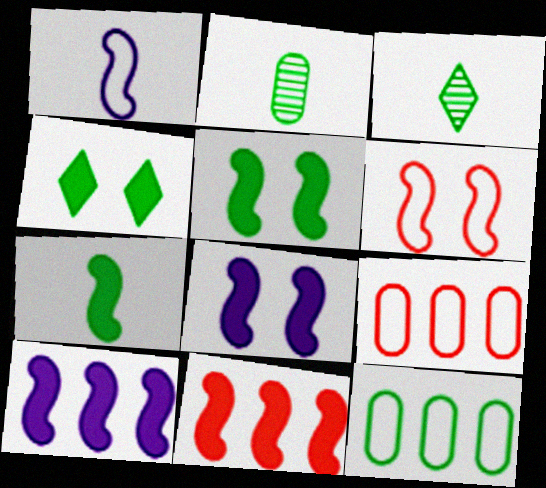[[3, 5, 12], 
[3, 8, 9], 
[7, 8, 11]]